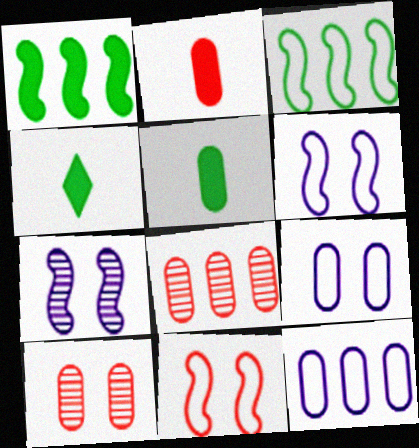[[4, 6, 8], 
[5, 8, 9], 
[5, 10, 12]]